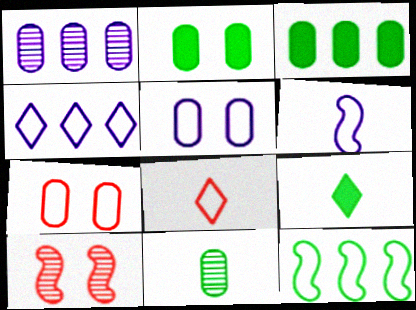[[4, 5, 6], 
[5, 8, 12]]